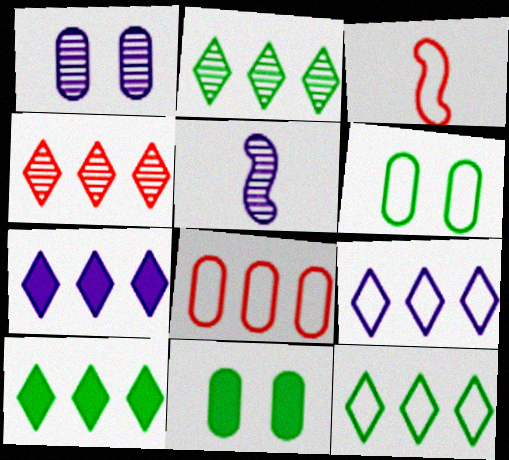[[1, 3, 10], 
[2, 10, 12], 
[3, 6, 9], 
[4, 7, 12], 
[4, 9, 10]]